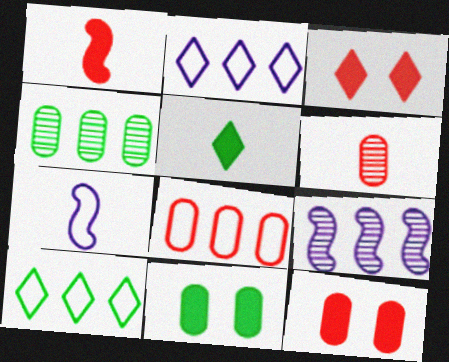[[3, 4, 7], 
[5, 6, 7], 
[6, 8, 12]]